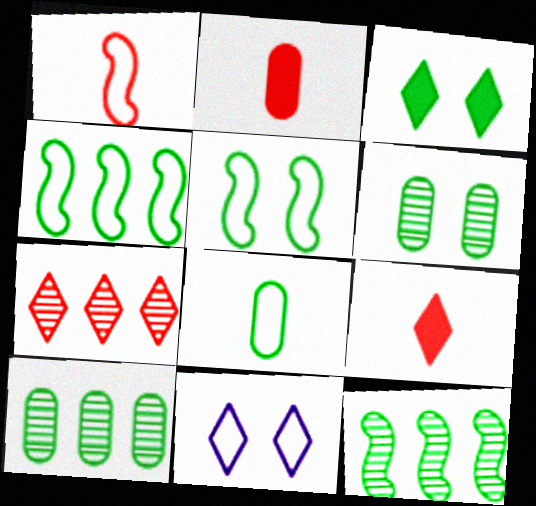[[2, 11, 12], 
[3, 5, 6], 
[3, 8, 12]]